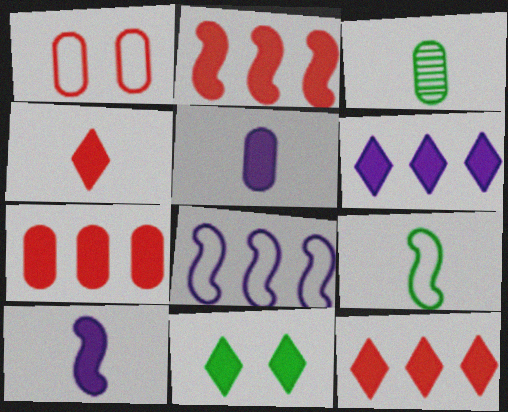[[2, 5, 11], 
[2, 7, 12], 
[4, 6, 11], 
[7, 10, 11]]